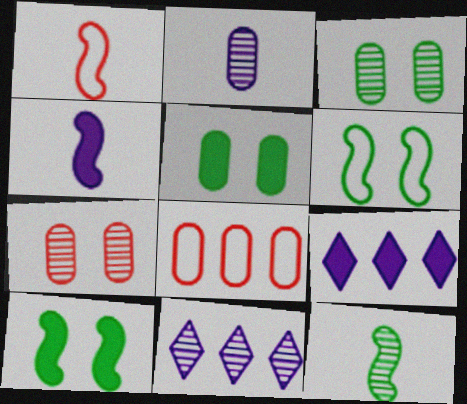[[1, 3, 9], 
[1, 4, 12], 
[1, 5, 11], 
[2, 5, 8], 
[7, 11, 12]]